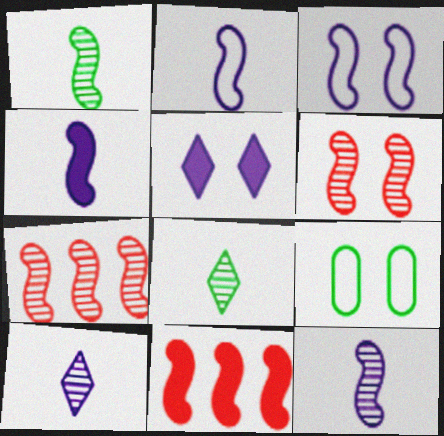[[1, 3, 11], 
[2, 4, 12], 
[5, 6, 9], 
[9, 10, 11]]